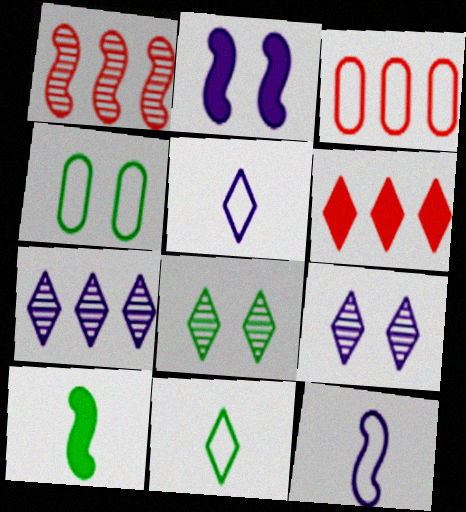[[1, 3, 6], 
[3, 9, 10], 
[5, 6, 8], 
[6, 9, 11]]